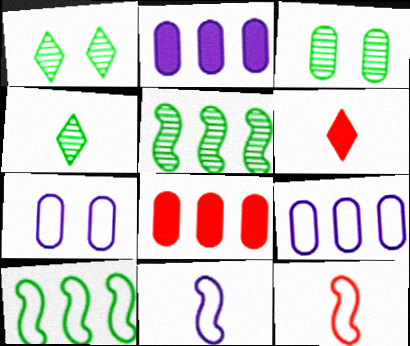[[1, 2, 12], 
[1, 8, 11], 
[3, 4, 5], 
[5, 6, 7]]